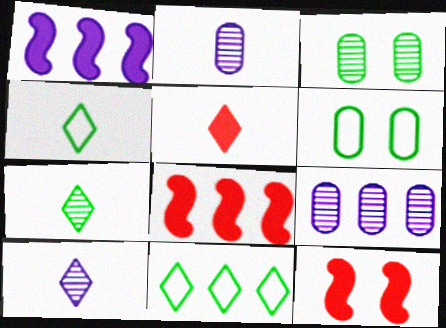[[2, 11, 12], 
[4, 5, 10], 
[4, 9, 12], 
[6, 8, 10], 
[8, 9, 11]]